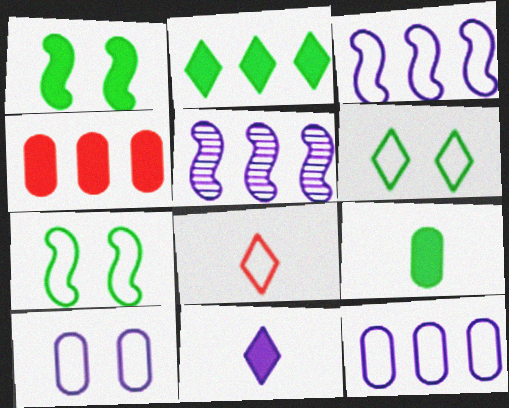[[1, 2, 9], 
[1, 4, 11], 
[5, 10, 11], 
[7, 8, 12]]